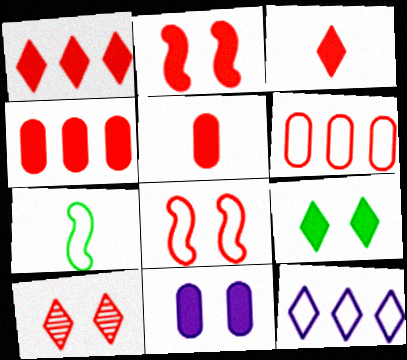[[1, 2, 5], 
[2, 3, 4], 
[2, 9, 11]]